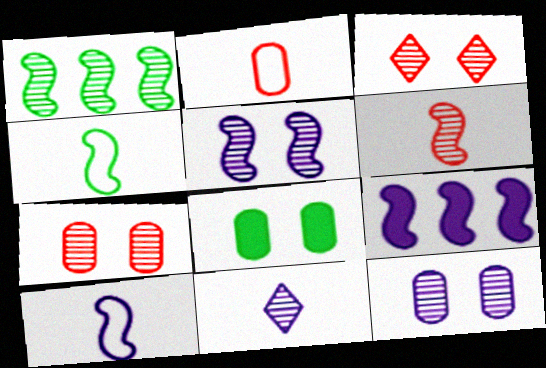[[1, 5, 6], 
[1, 7, 11], 
[5, 9, 10]]